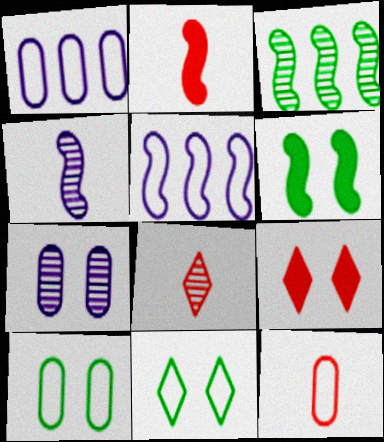[[1, 6, 8], 
[1, 10, 12], 
[2, 8, 12], 
[3, 7, 8], 
[5, 11, 12]]